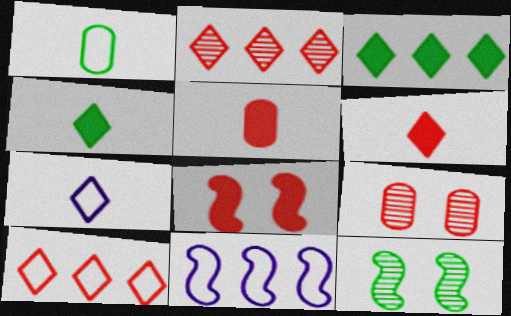[[1, 3, 12], 
[4, 9, 11]]